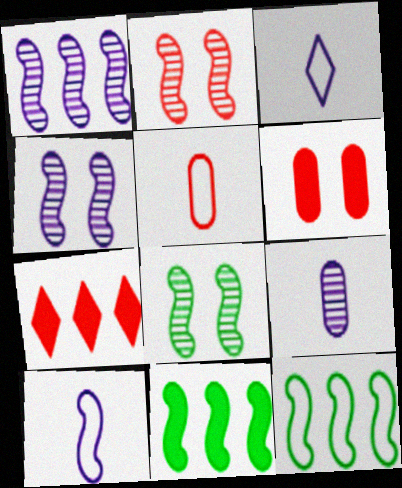[[2, 4, 8], 
[2, 5, 7], 
[2, 10, 11]]